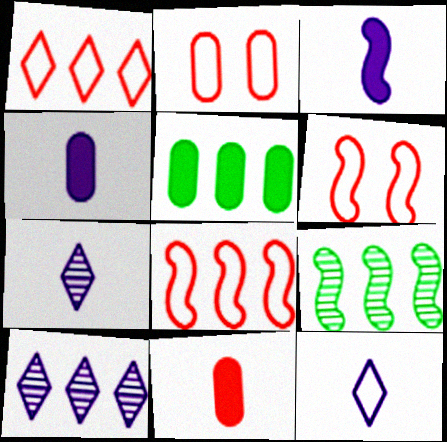[[3, 6, 9], 
[5, 6, 7], 
[5, 8, 10]]